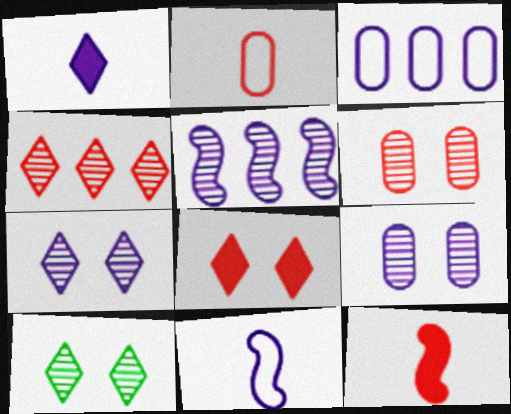[[3, 10, 12]]